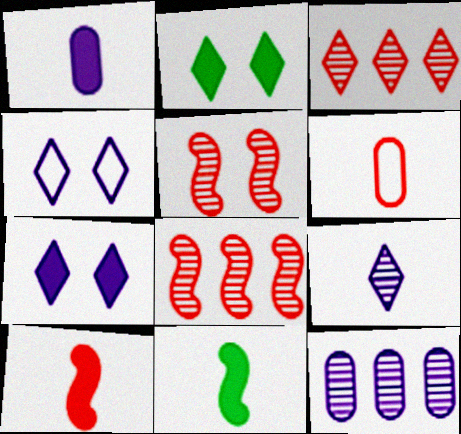[[6, 9, 11]]